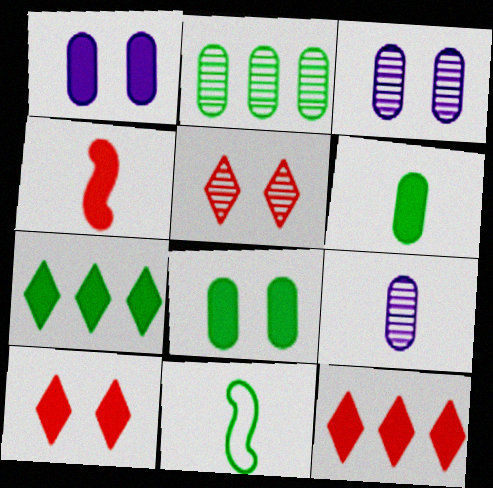[[1, 4, 7], 
[3, 11, 12]]